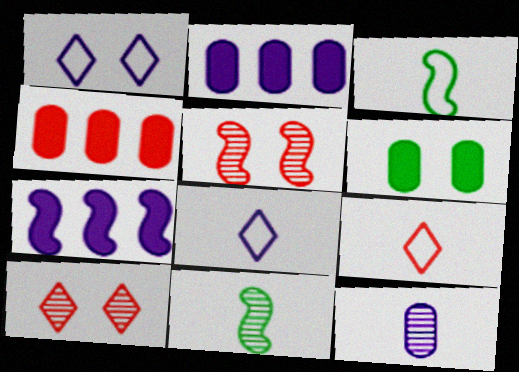[[1, 4, 11], 
[1, 5, 6], 
[1, 7, 12], 
[2, 3, 10], 
[3, 5, 7], 
[4, 5, 9]]